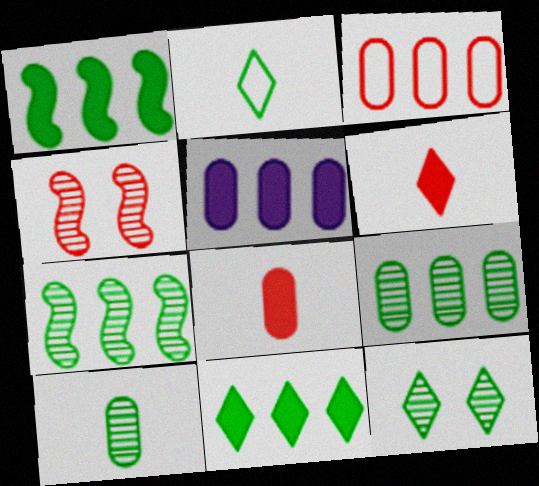[[2, 4, 5], 
[2, 11, 12], 
[3, 4, 6], 
[3, 5, 9], 
[7, 10, 12]]